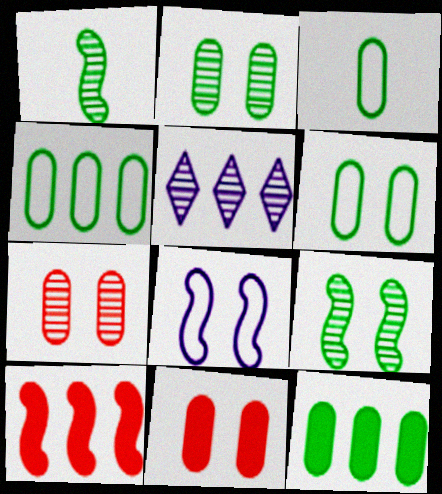[[1, 5, 7], 
[1, 8, 10], 
[2, 3, 12], 
[3, 4, 6], 
[4, 5, 10]]